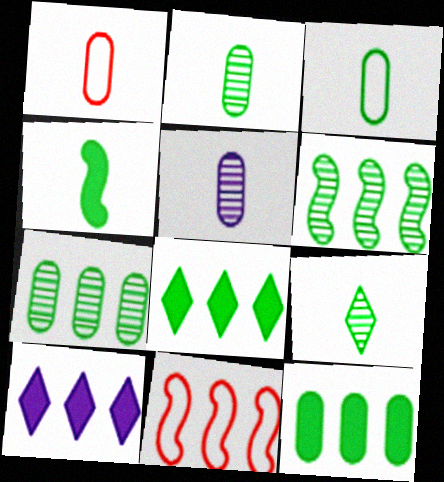[[3, 4, 9], 
[7, 10, 11]]